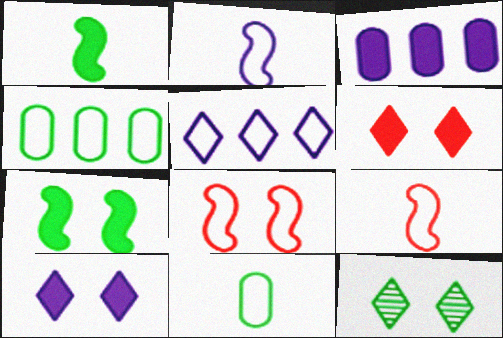[[1, 3, 6], 
[1, 4, 12], 
[3, 9, 12], 
[5, 8, 11]]